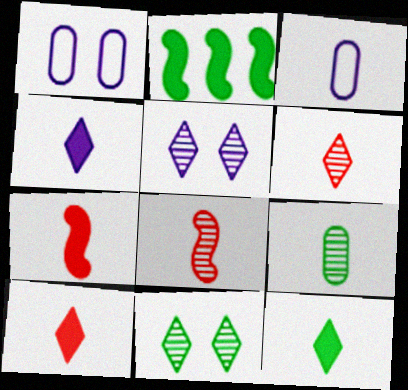[[1, 2, 6], 
[3, 8, 12], 
[4, 10, 12]]